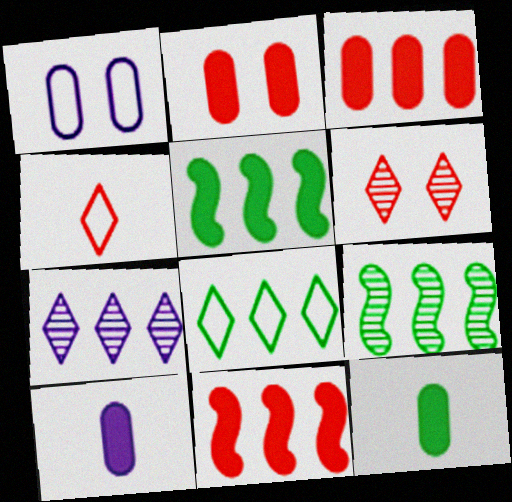[]